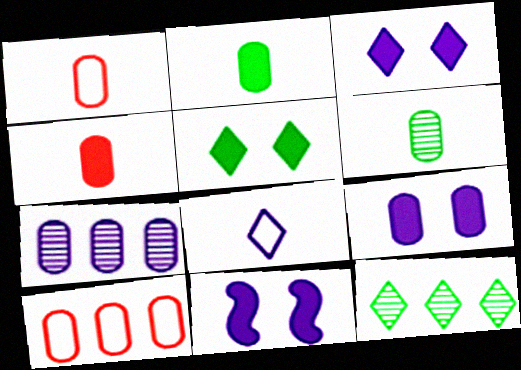[[1, 11, 12], 
[3, 9, 11], 
[6, 9, 10], 
[7, 8, 11]]